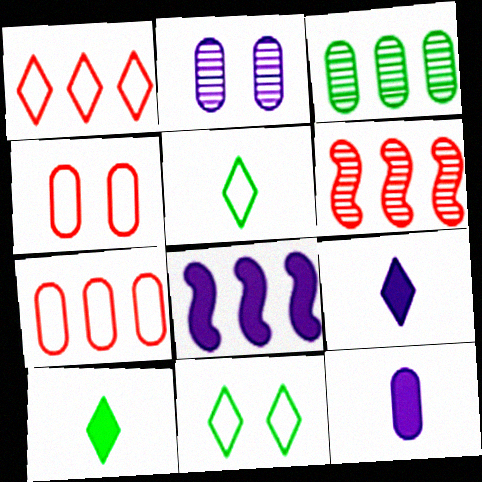[[1, 3, 8], 
[3, 4, 12], 
[6, 11, 12]]